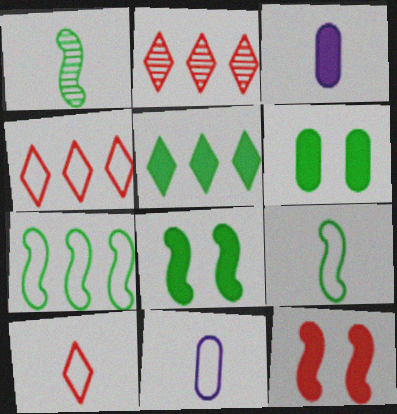[[1, 3, 10], 
[1, 7, 8], 
[2, 8, 11], 
[3, 5, 12], 
[9, 10, 11]]